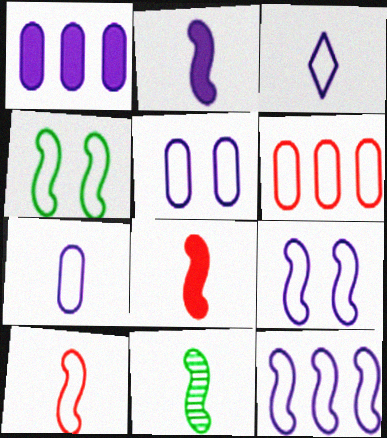[[2, 10, 11], 
[3, 4, 6], 
[3, 5, 12], 
[4, 10, 12]]